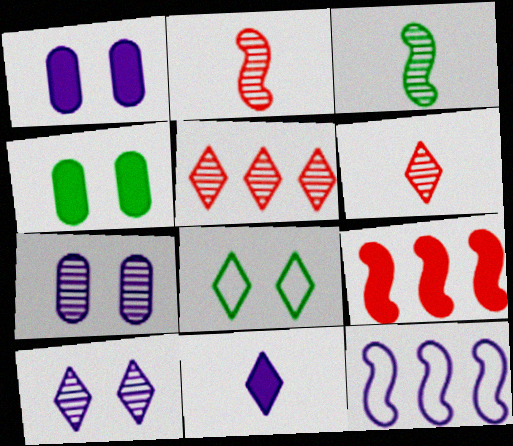[[3, 5, 7], 
[4, 6, 12], 
[4, 9, 11], 
[5, 8, 11], 
[7, 11, 12]]